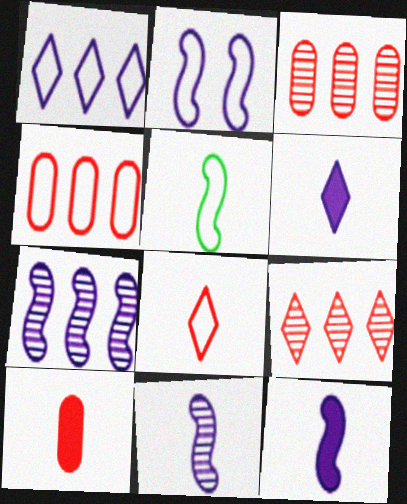[[2, 7, 12]]